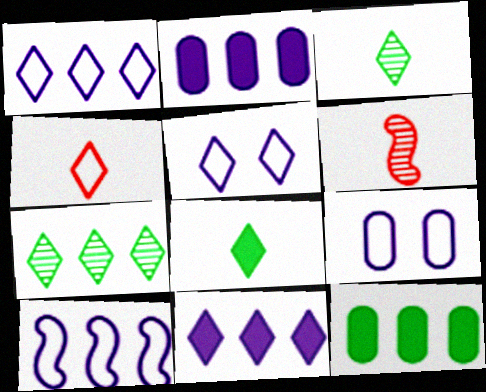[[5, 6, 12]]